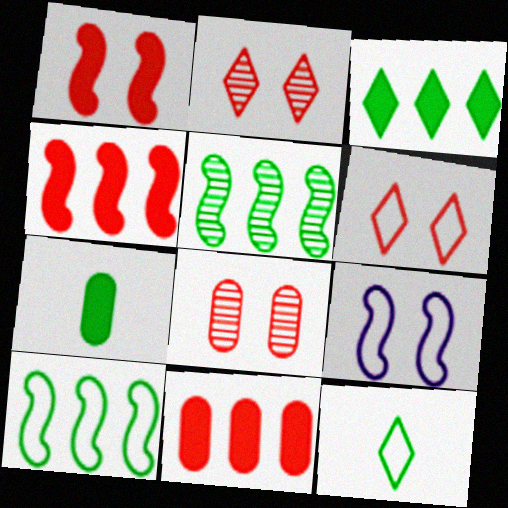[[1, 6, 8]]